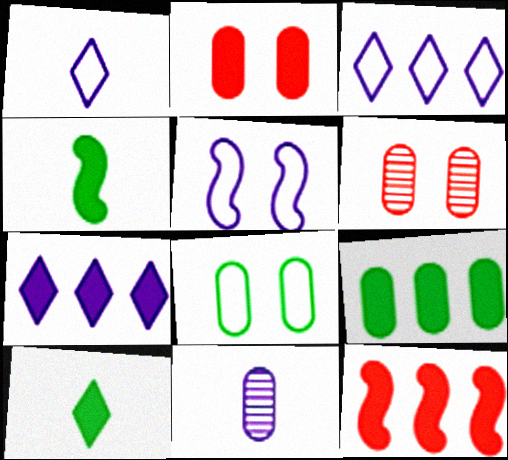[[2, 4, 7], 
[3, 4, 6], 
[5, 7, 11], 
[7, 9, 12]]